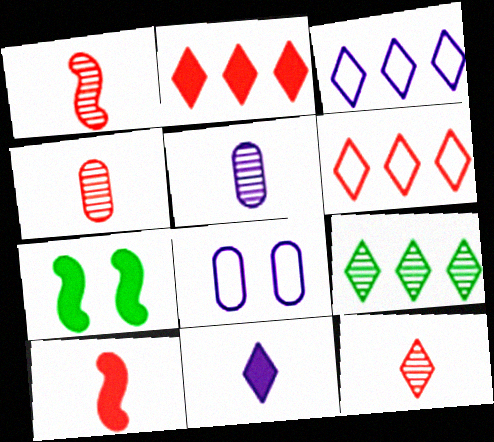[[1, 4, 12], 
[2, 3, 9], 
[3, 4, 7], 
[5, 6, 7], 
[8, 9, 10]]